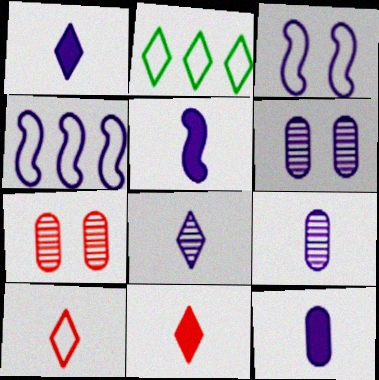[[1, 4, 6], 
[1, 5, 12], 
[2, 5, 7]]